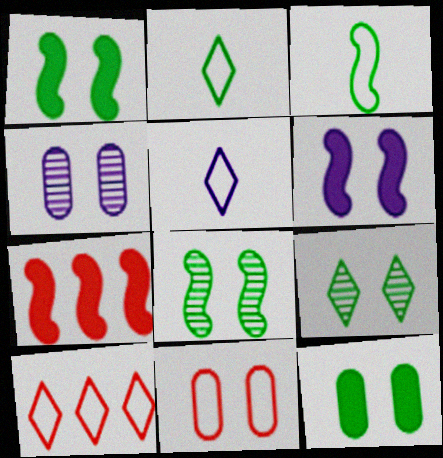[[2, 4, 7], 
[4, 11, 12], 
[6, 9, 11]]